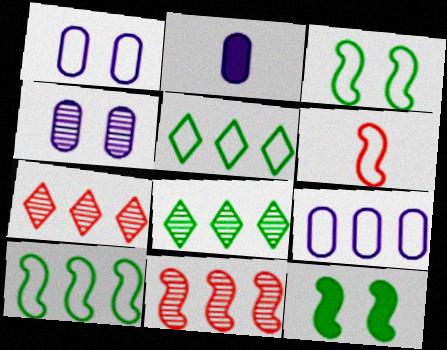[[1, 5, 6], 
[2, 3, 7], 
[2, 4, 9]]